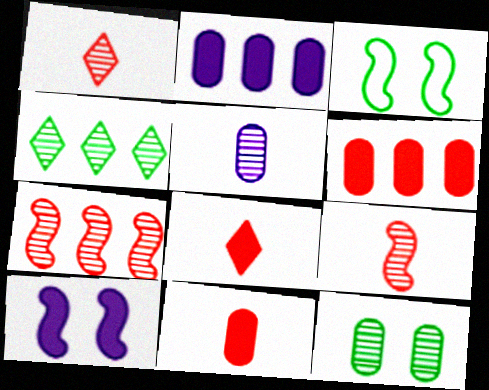[[1, 2, 3]]